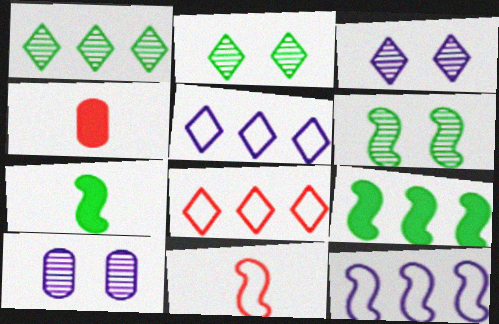[[2, 4, 12], 
[4, 5, 6], 
[7, 8, 10]]